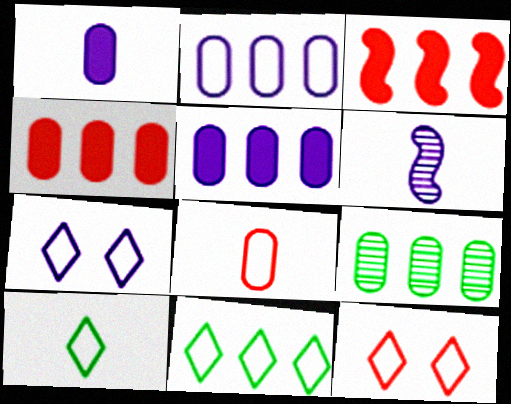[[2, 4, 9], 
[5, 6, 7]]